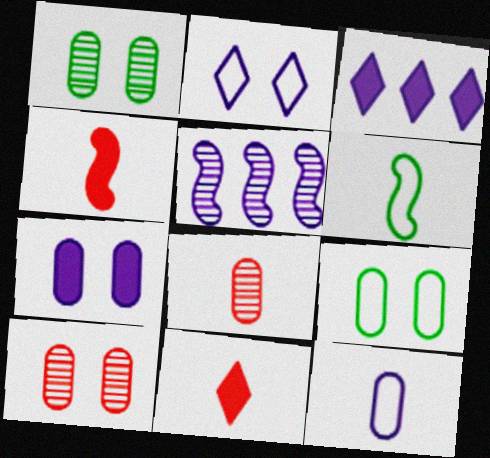[[3, 6, 10], 
[5, 9, 11], 
[7, 9, 10]]